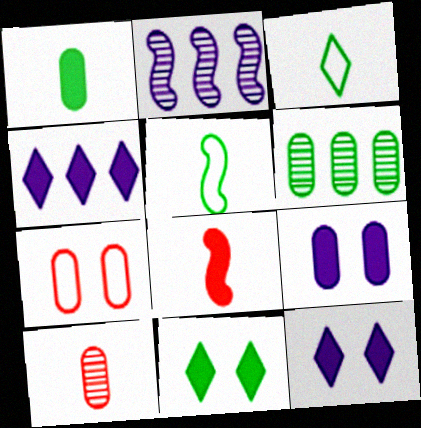[[5, 6, 11]]